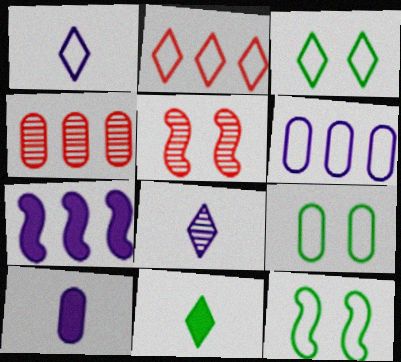[[1, 2, 3], 
[3, 9, 12], 
[4, 9, 10], 
[5, 6, 11]]